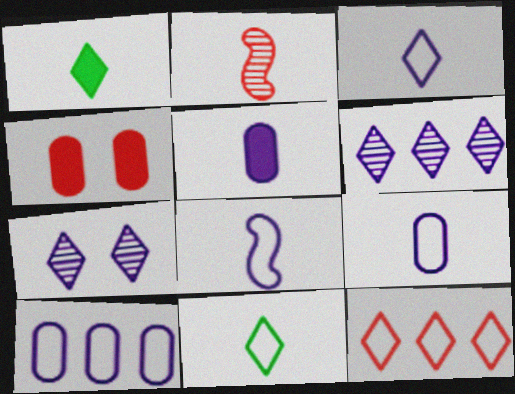[[1, 2, 9], 
[1, 7, 12], 
[2, 4, 12], 
[2, 5, 11], 
[3, 8, 9]]